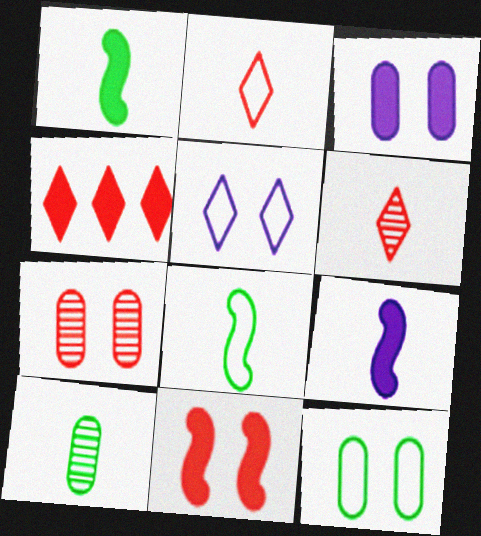[[1, 3, 4], 
[2, 9, 10], 
[3, 7, 12]]